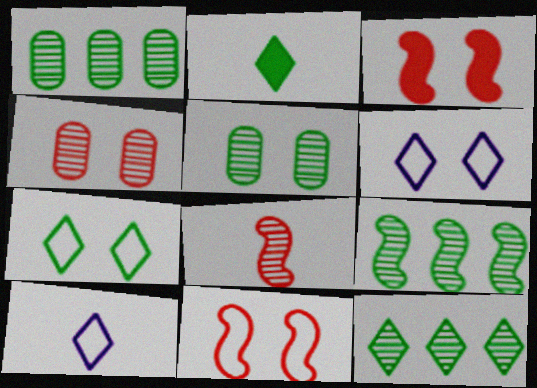[[1, 3, 10], 
[1, 9, 12], 
[2, 7, 12], 
[3, 5, 6]]